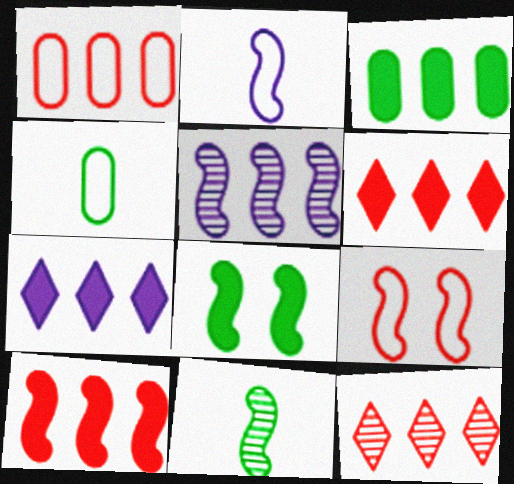[[1, 10, 12], 
[3, 7, 10]]